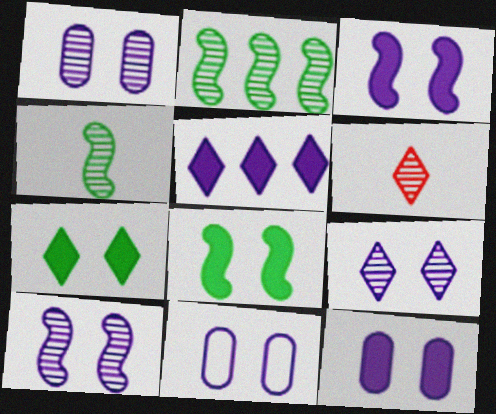[[1, 2, 6], 
[1, 9, 10], 
[1, 11, 12], 
[3, 9, 11]]